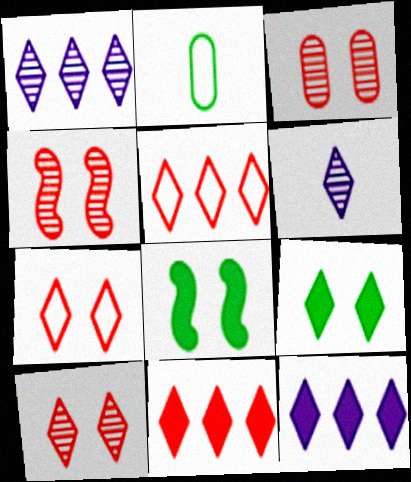[[2, 4, 12], 
[3, 4, 10], 
[5, 6, 9]]